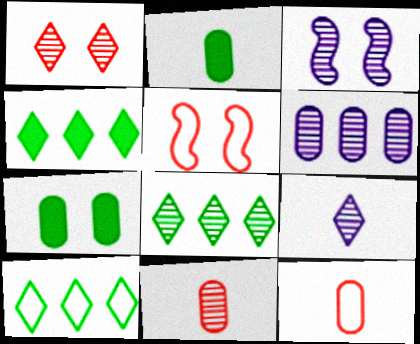[[1, 8, 9], 
[3, 4, 12], 
[3, 6, 9], 
[3, 8, 11], 
[4, 8, 10], 
[6, 7, 12]]